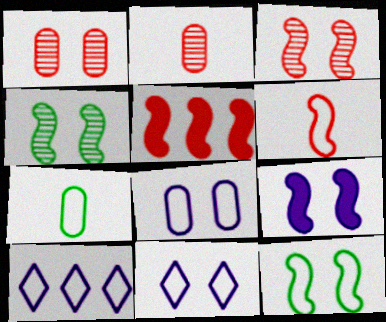[[3, 5, 6], 
[3, 9, 12]]